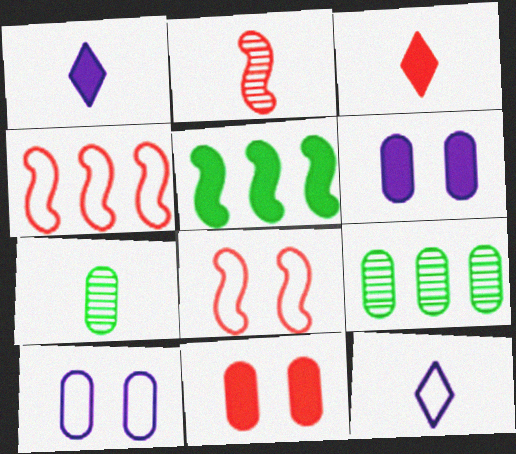[[1, 5, 11], 
[1, 8, 9], 
[3, 5, 6]]